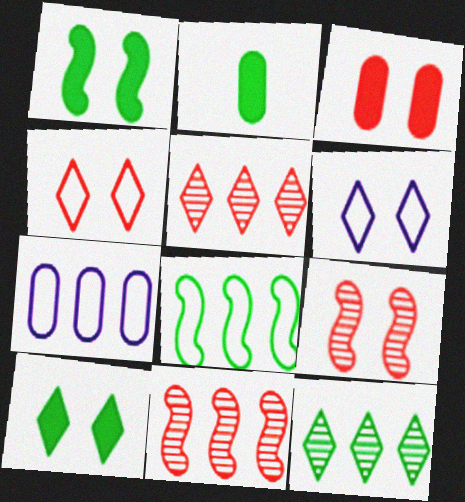[[2, 6, 11], 
[3, 4, 9]]